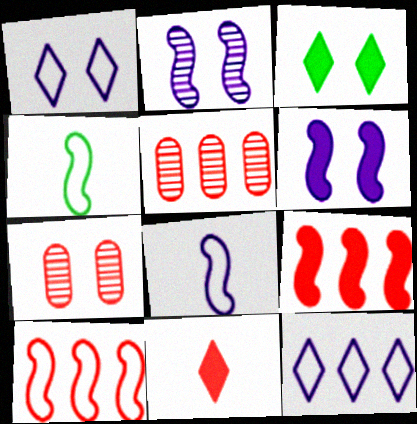[[2, 4, 9], 
[3, 5, 8], 
[7, 10, 11]]